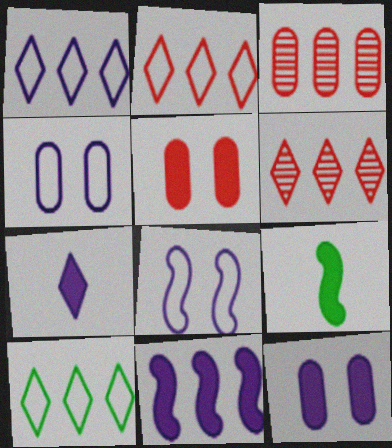[[1, 2, 10], 
[3, 10, 11], 
[4, 6, 9], 
[7, 11, 12]]